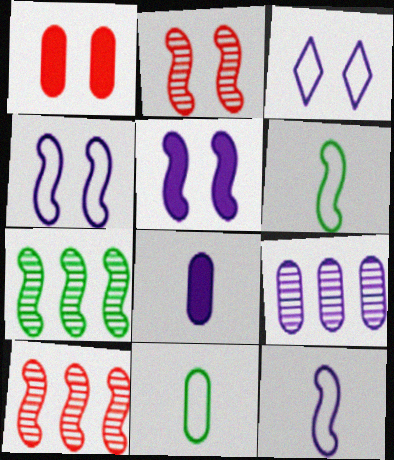[[1, 9, 11], 
[5, 6, 10]]